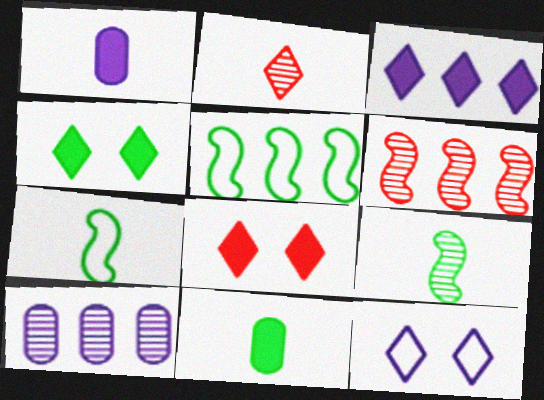[[1, 2, 7], 
[6, 11, 12], 
[7, 8, 10]]